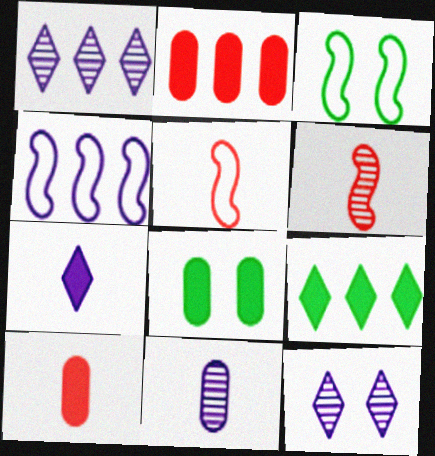[[1, 3, 10], 
[1, 5, 8], 
[3, 4, 5]]